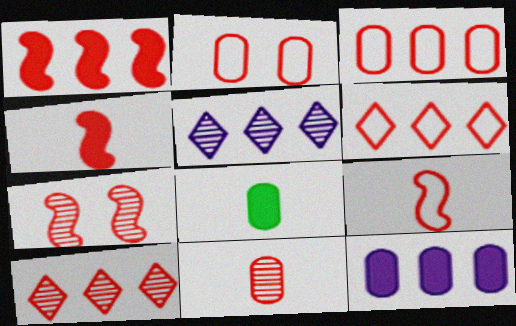[[1, 3, 10], 
[1, 7, 9], 
[2, 4, 10], 
[2, 6, 9], 
[7, 10, 11]]